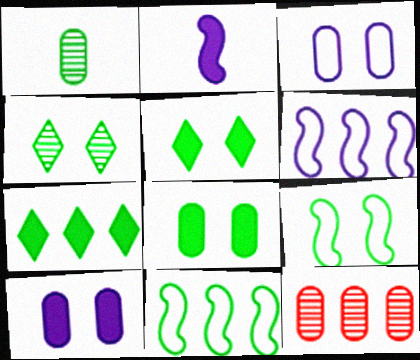[[1, 5, 11], 
[1, 7, 9], 
[4, 8, 9], 
[6, 7, 12]]